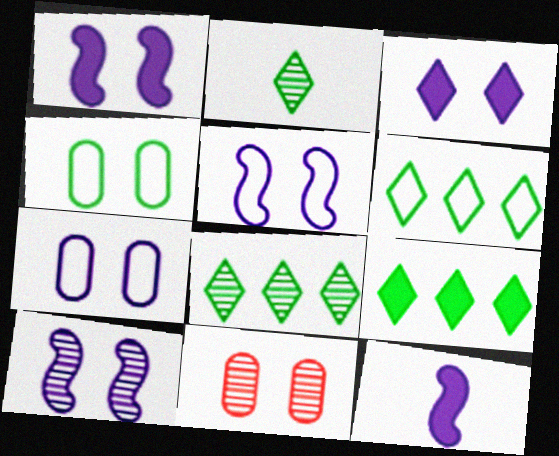[[1, 5, 10], 
[3, 7, 10], 
[6, 8, 9], 
[6, 11, 12]]